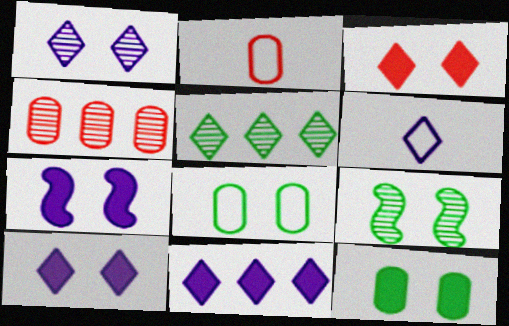[[1, 6, 11], 
[2, 5, 7], 
[2, 9, 11], 
[3, 5, 6], 
[3, 7, 12]]